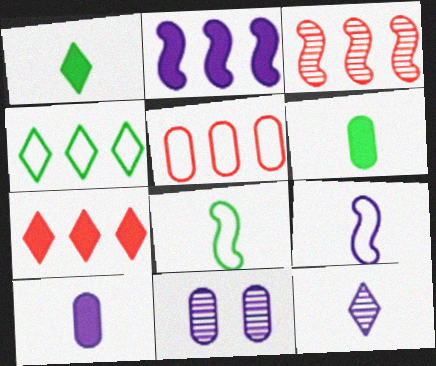[[3, 5, 7], 
[5, 6, 11], 
[7, 8, 11], 
[9, 10, 12]]